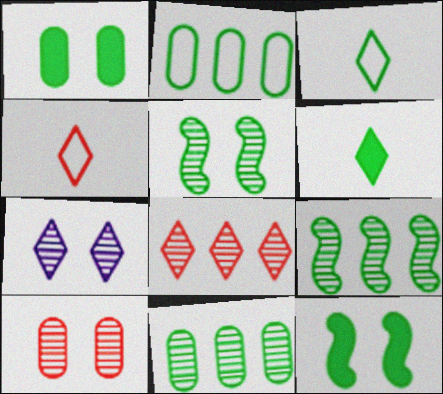[[1, 3, 9], 
[2, 5, 6], 
[3, 11, 12], 
[5, 7, 10]]